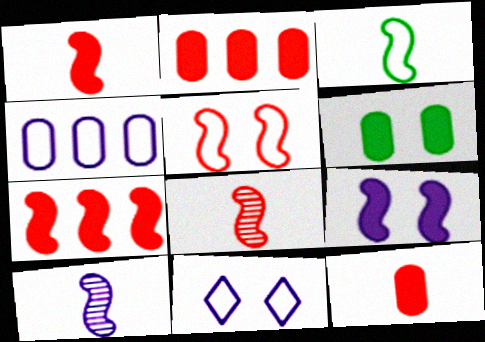[[1, 3, 10], 
[5, 7, 8]]